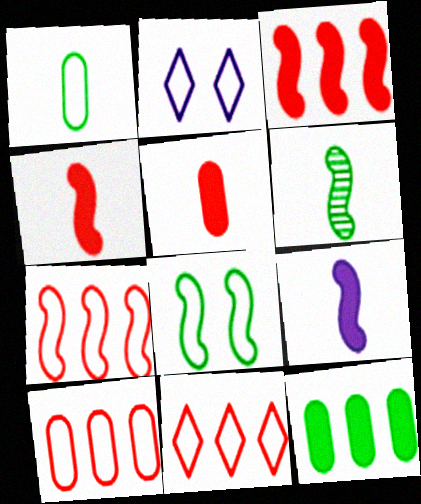[[1, 2, 7], 
[7, 10, 11]]